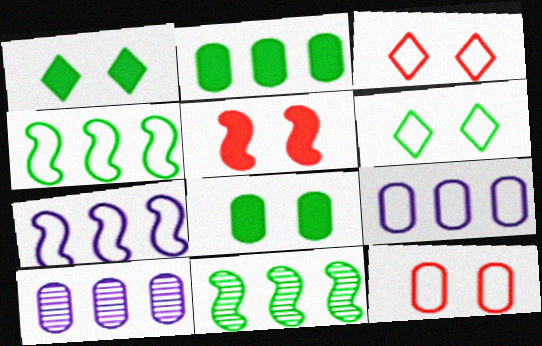[]